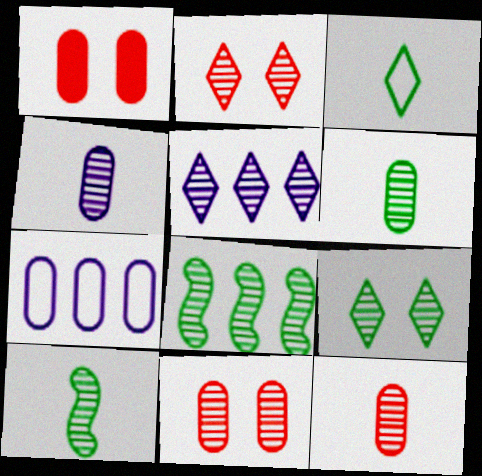[[1, 6, 7], 
[2, 4, 8], 
[4, 6, 12], 
[5, 10, 11], 
[6, 8, 9]]